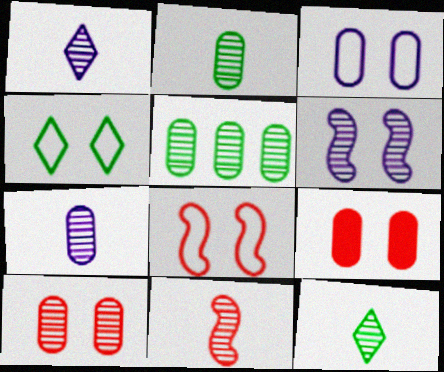[[1, 2, 11], 
[3, 4, 8], 
[4, 6, 9], 
[5, 7, 10], 
[7, 11, 12]]